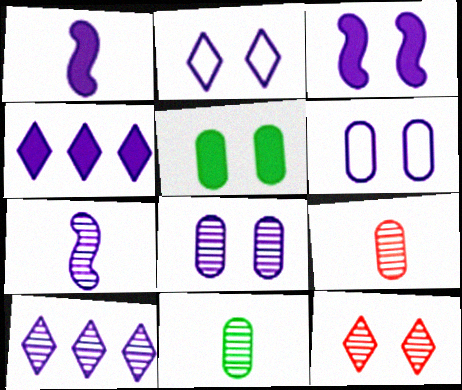[[1, 6, 10], 
[2, 3, 8], 
[4, 6, 7], 
[7, 8, 10]]